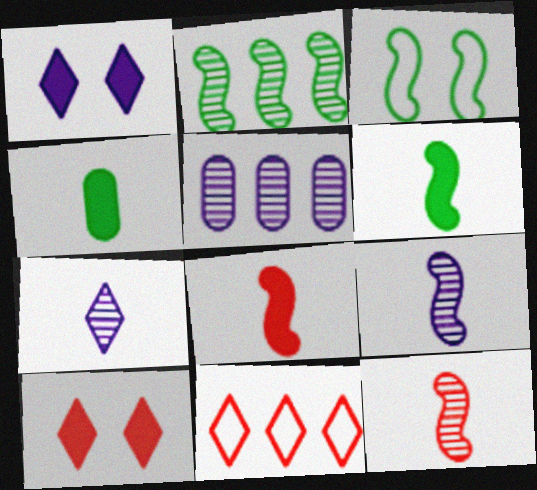[[2, 3, 6]]